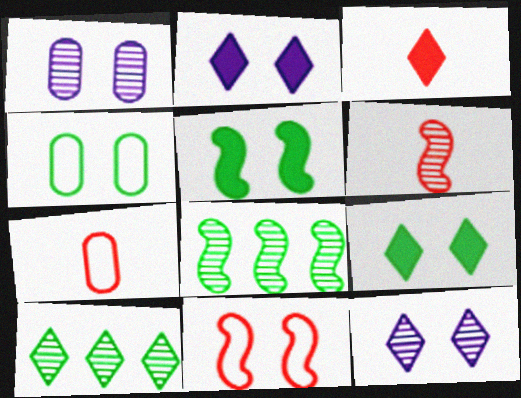[[1, 6, 10], 
[1, 9, 11], 
[2, 7, 8], 
[3, 6, 7]]